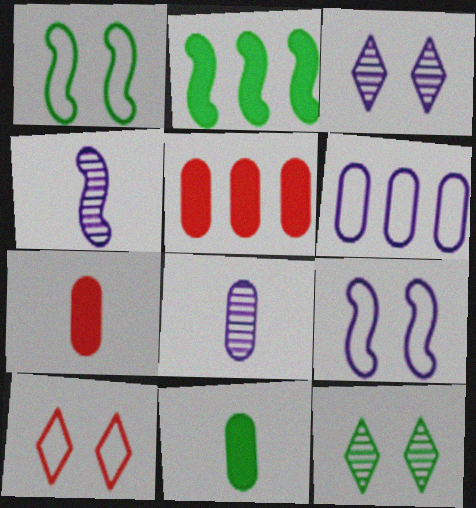[[2, 8, 10]]